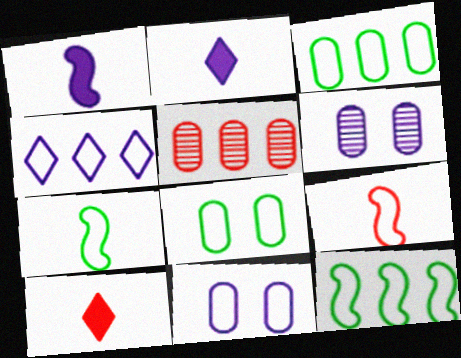[[1, 4, 6], 
[4, 8, 9], 
[6, 10, 12]]